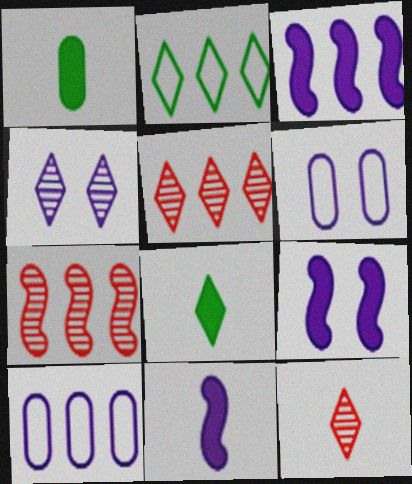[[3, 9, 11], 
[4, 6, 9], 
[4, 10, 11], 
[6, 7, 8]]